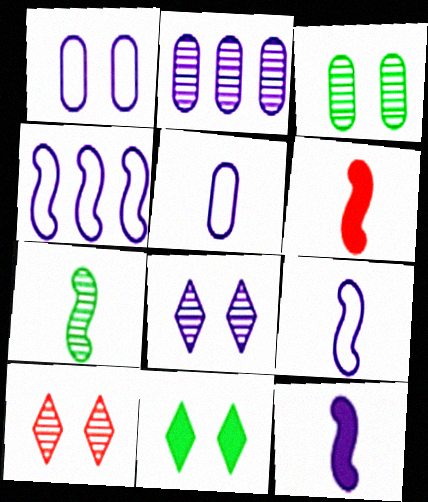[[2, 7, 10], 
[6, 7, 9]]